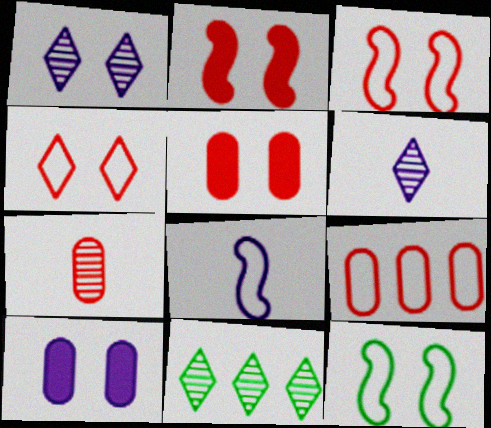[[1, 5, 12], 
[5, 7, 9], 
[5, 8, 11]]